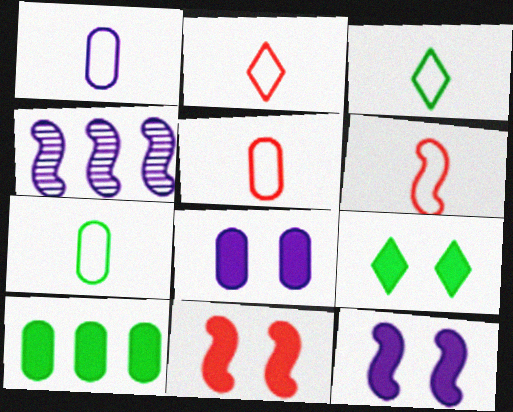[[1, 3, 6], 
[1, 5, 7], 
[2, 5, 6], 
[4, 5, 9], 
[8, 9, 11]]